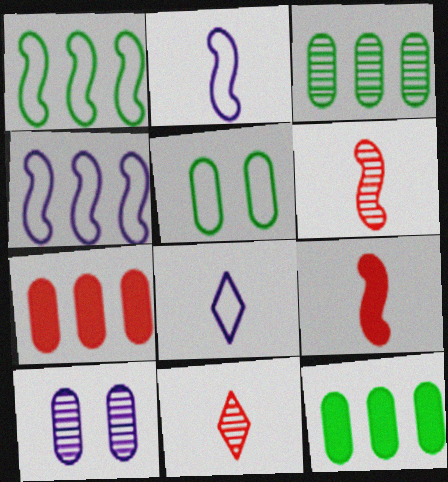[]